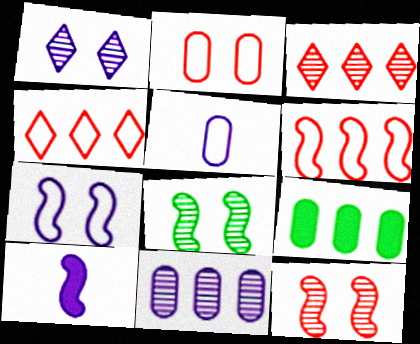[[6, 8, 10]]